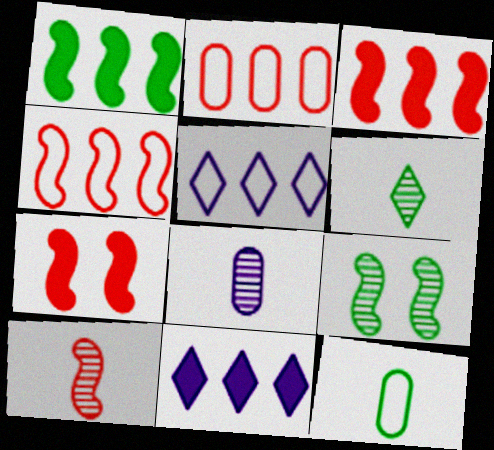[[4, 7, 10], 
[6, 8, 10]]